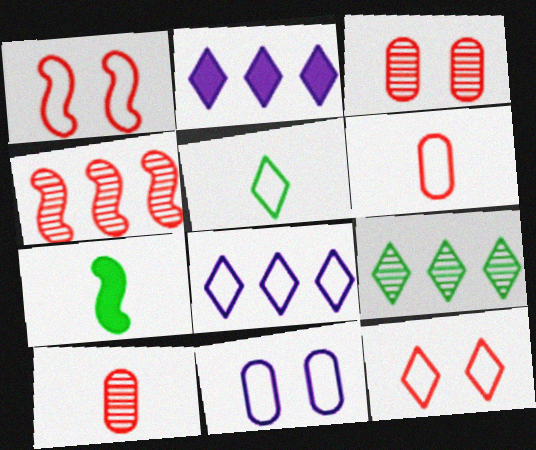[[3, 7, 8], 
[5, 8, 12]]